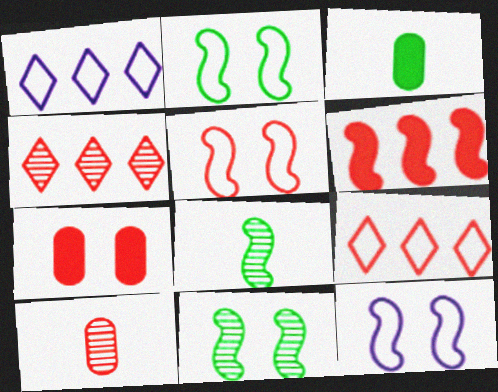[[1, 7, 8], 
[2, 5, 12], 
[3, 4, 12], 
[6, 8, 12]]